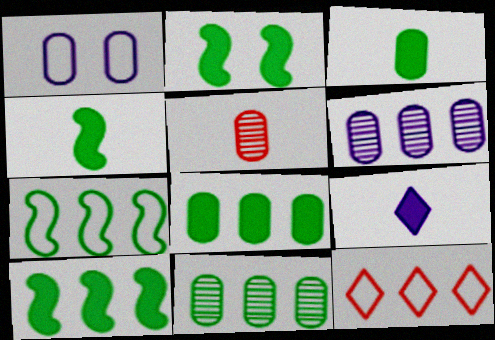[[1, 5, 8], 
[2, 4, 10], 
[6, 10, 12]]